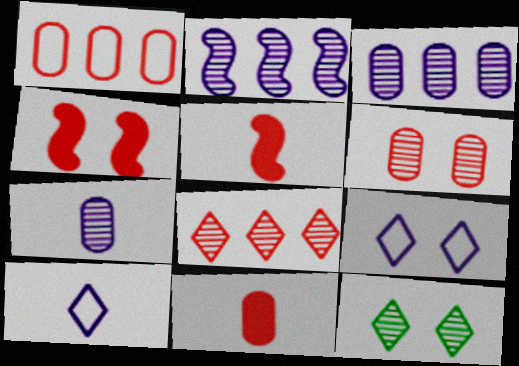[[1, 6, 11]]